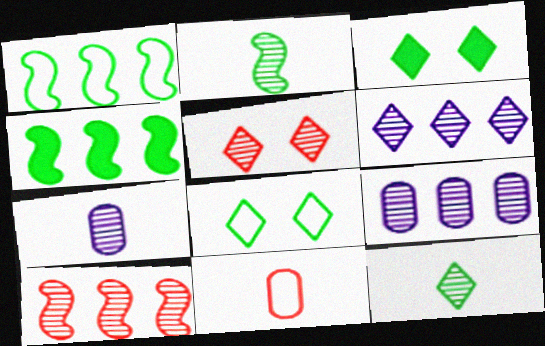[[2, 5, 9], 
[5, 6, 12]]